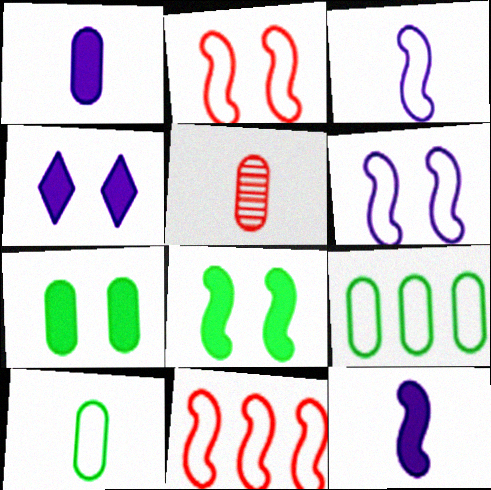[[1, 5, 10]]